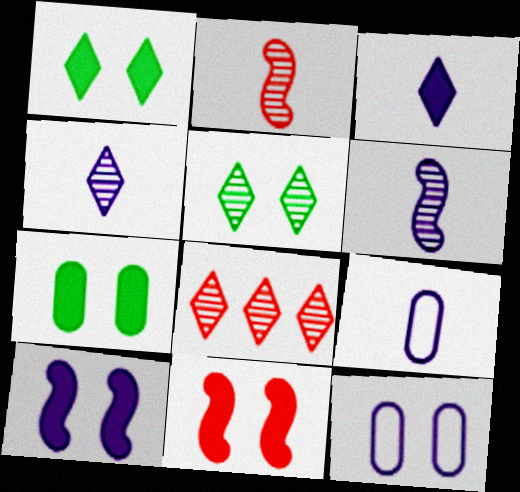[[3, 6, 9], 
[4, 5, 8], 
[5, 11, 12]]